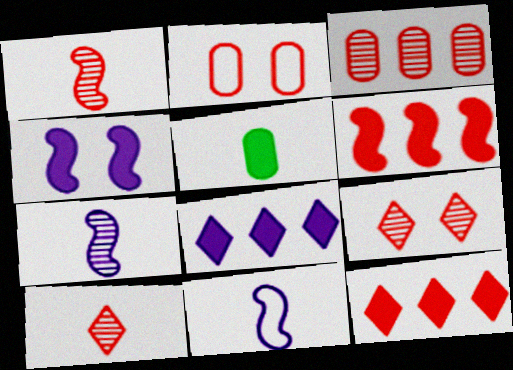[[1, 2, 12], 
[1, 3, 9], 
[2, 6, 10], 
[4, 5, 12], 
[5, 10, 11]]